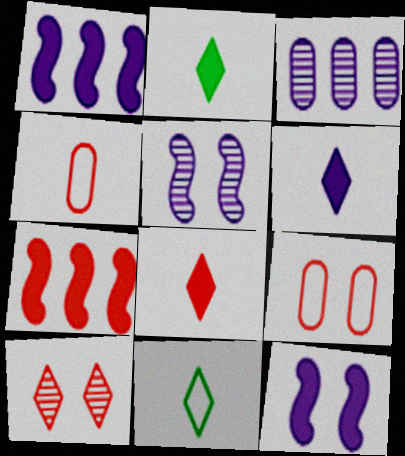[[2, 6, 8], 
[4, 7, 10]]